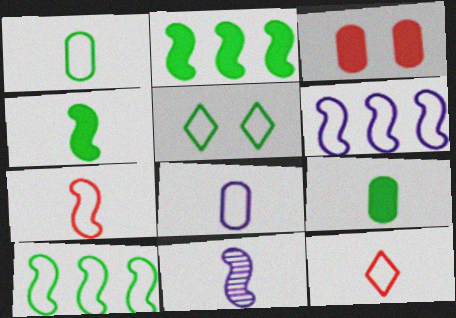[[1, 5, 10], 
[4, 7, 11], 
[9, 11, 12]]